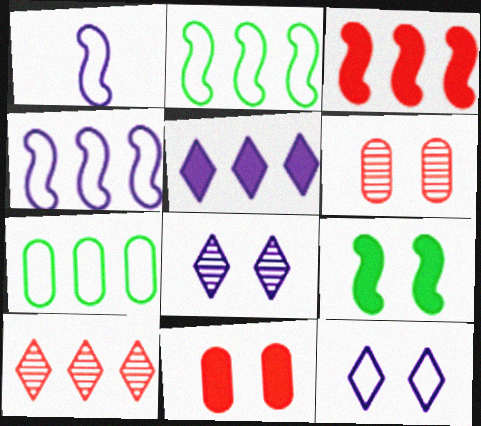[[6, 9, 12]]